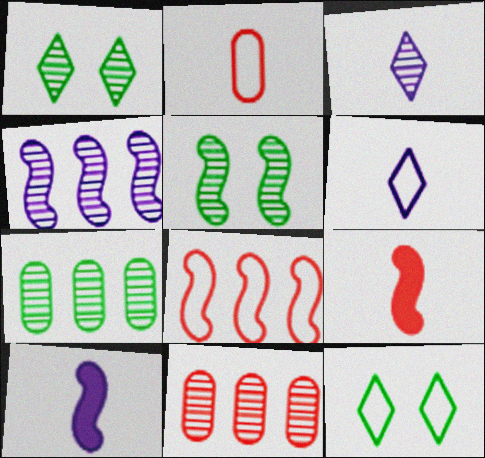[[3, 5, 11], 
[5, 8, 10], 
[10, 11, 12]]